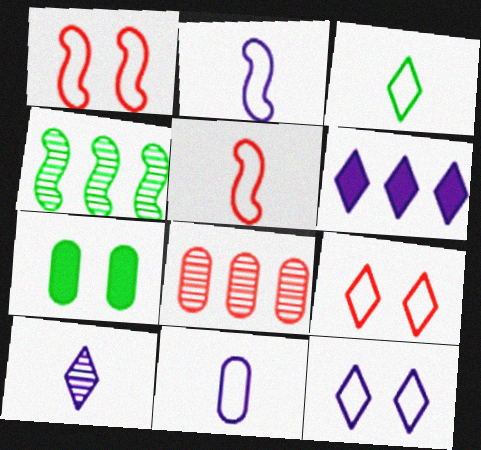[[3, 4, 7], 
[3, 5, 11], 
[6, 10, 12], 
[7, 8, 11]]